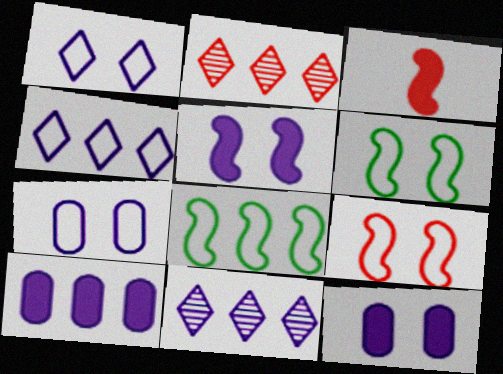[[2, 8, 10]]